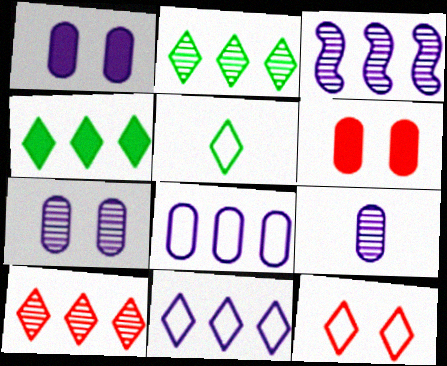[[1, 8, 9], 
[3, 5, 6], 
[4, 10, 11], 
[5, 11, 12]]